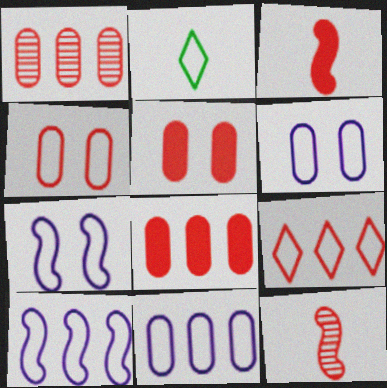[[2, 4, 10], 
[5, 9, 12]]